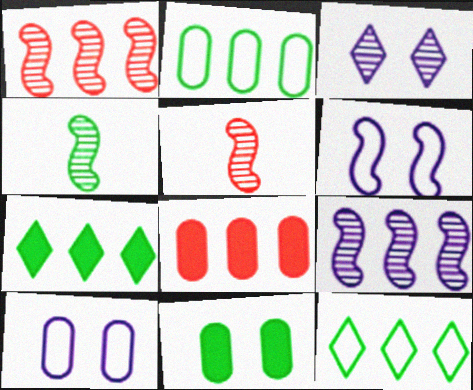[[4, 11, 12], 
[5, 7, 10], 
[8, 9, 12]]